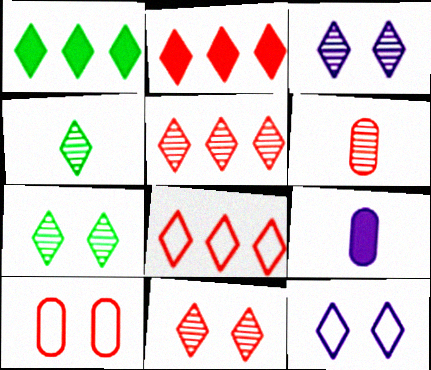[[2, 4, 12], 
[2, 5, 8], 
[3, 4, 5], 
[3, 7, 11]]